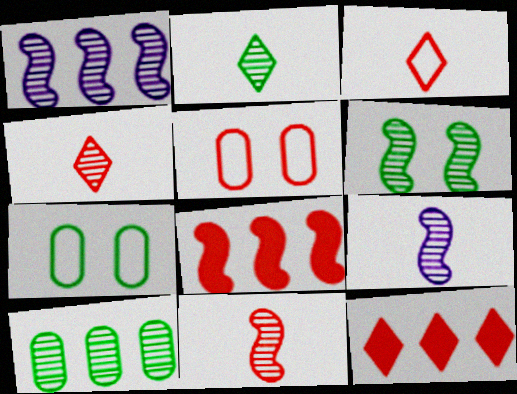[[1, 6, 11], 
[2, 6, 10], 
[4, 5, 8], 
[5, 11, 12], 
[7, 9, 12]]